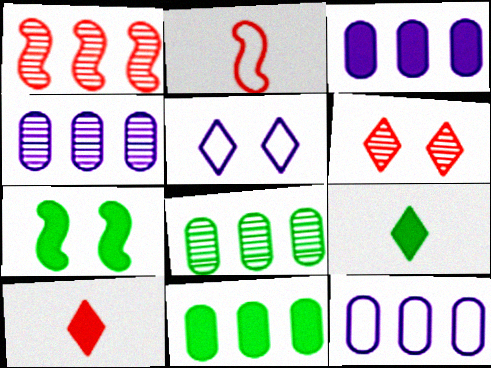[[3, 4, 12], 
[3, 7, 10], 
[7, 9, 11]]